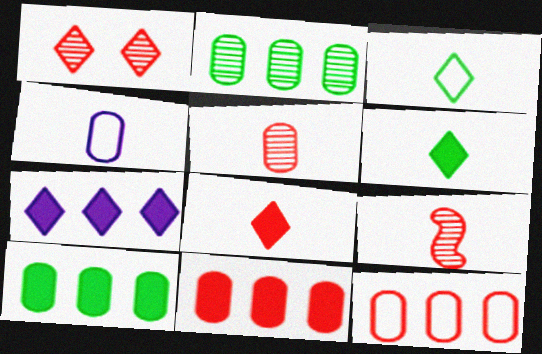[[1, 3, 7], 
[4, 6, 9]]